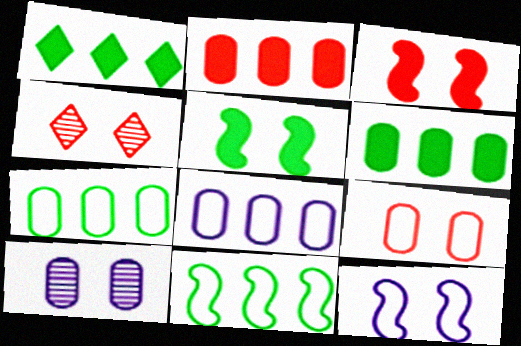[[3, 4, 9]]